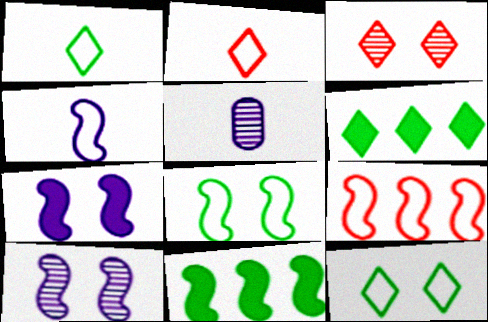[[4, 8, 9]]